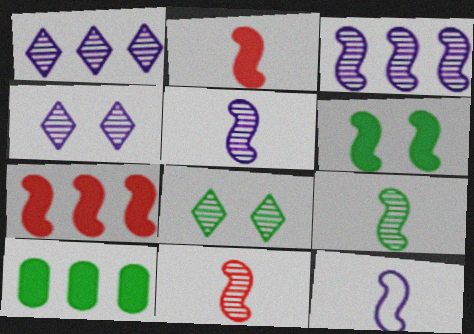[[2, 9, 12], 
[5, 9, 11]]